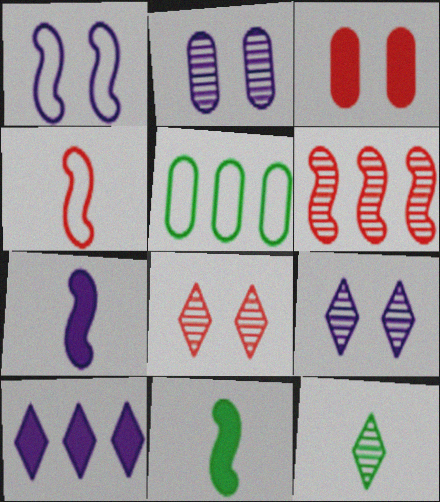[[1, 6, 11], 
[2, 6, 12], 
[3, 10, 11], 
[5, 6, 10], 
[5, 7, 8]]